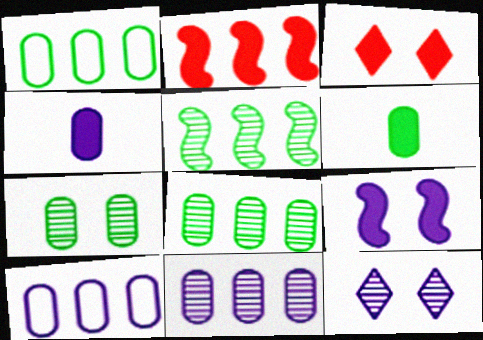[[1, 6, 7]]